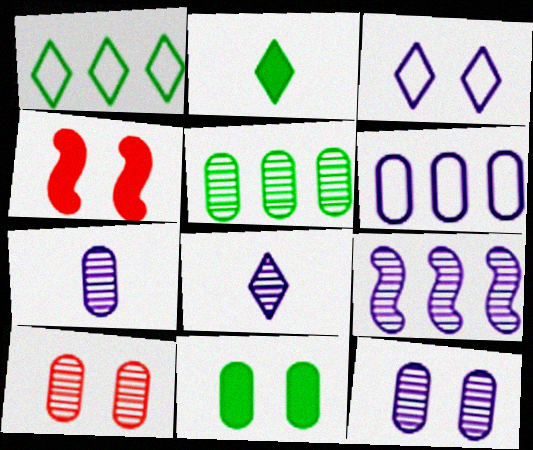[[1, 4, 7], 
[5, 7, 10], 
[8, 9, 12]]